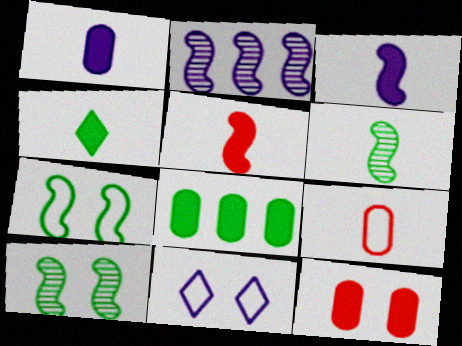[[1, 2, 11], 
[1, 4, 5], 
[1, 8, 12], 
[2, 5, 7], 
[10, 11, 12]]